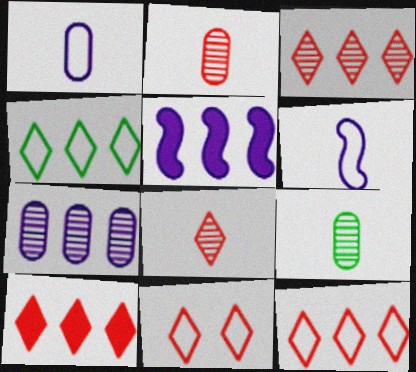[[3, 10, 12], 
[5, 9, 11], 
[8, 10, 11]]